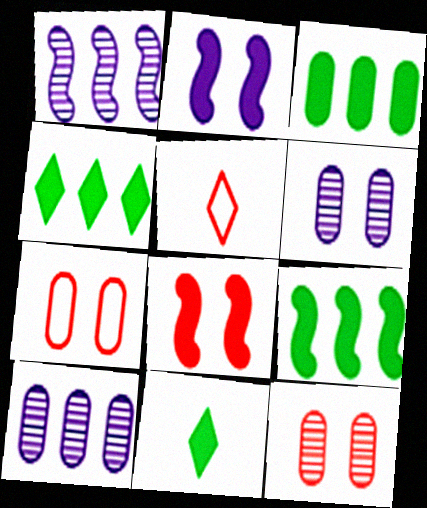[[1, 7, 11], 
[3, 4, 9], 
[5, 6, 9]]